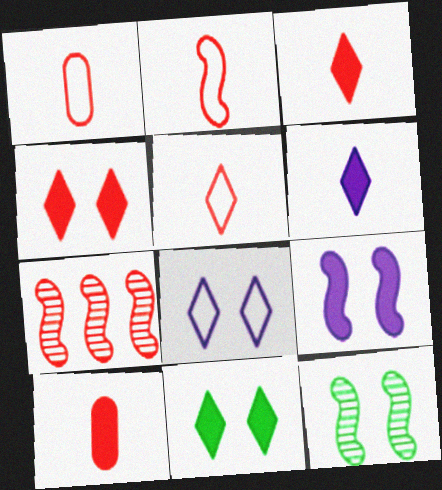[[1, 2, 5], 
[1, 4, 7]]